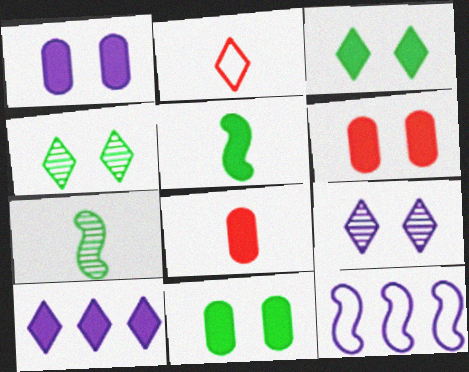[[1, 6, 11], 
[2, 4, 10], 
[4, 8, 12], 
[5, 6, 10]]